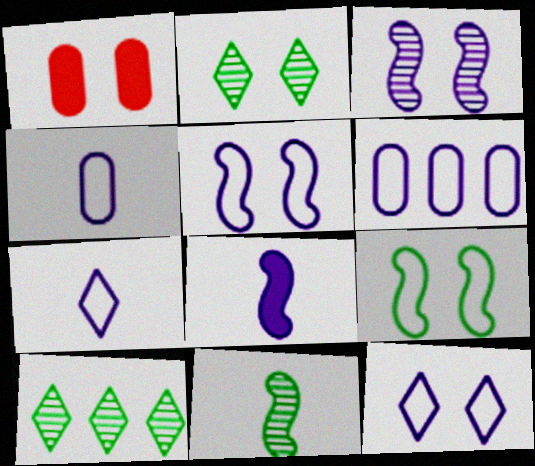[[1, 2, 5], 
[5, 6, 7]]